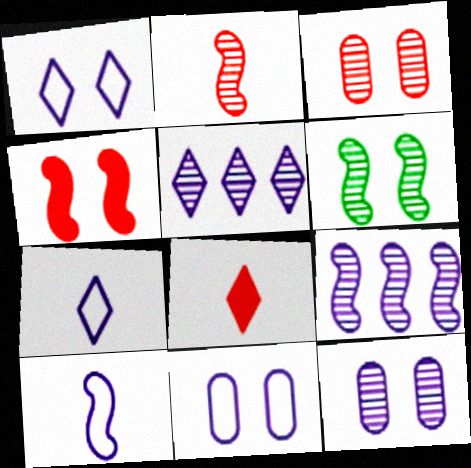[[2, 6, 9]]